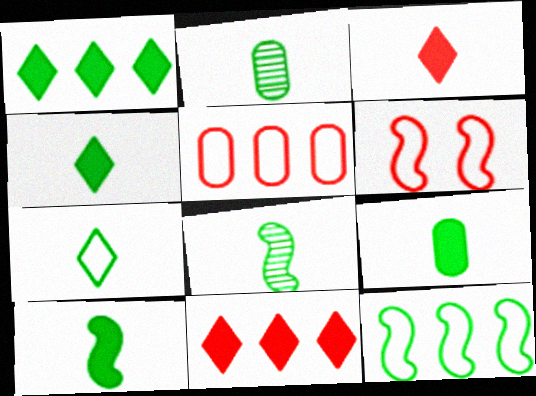[[2, 7, 10], 
[4, 9, 10], 
[7, 8, 9]]